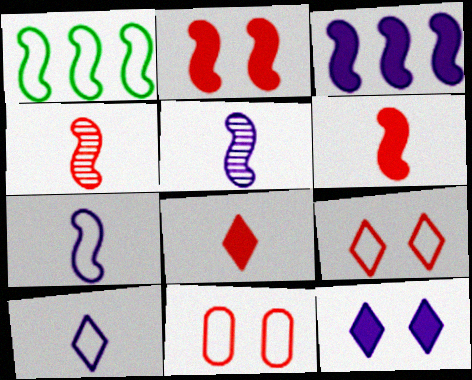[[1, 2, 5], 
[1, 10, 11]]